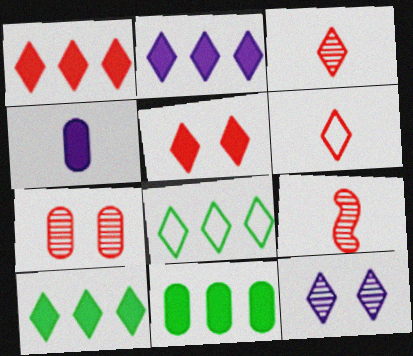[[1, 2, 10], 
[6, 10, 12]]